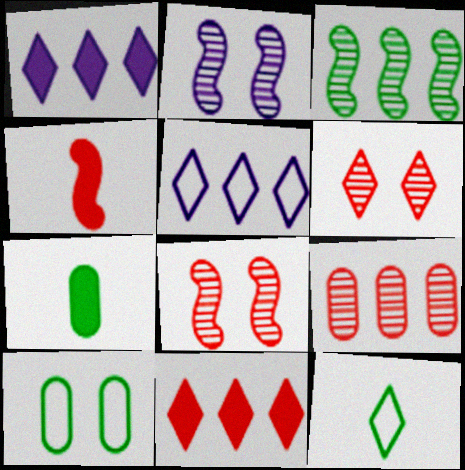[[1, 6, 12], 
[5, 7, 8]]